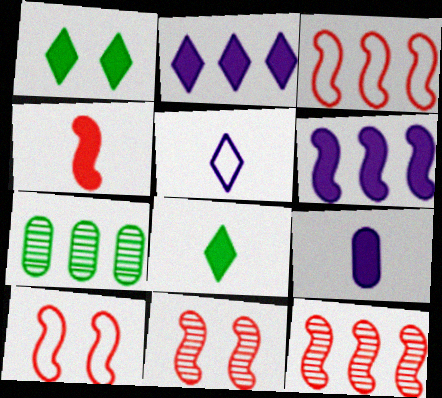[[2, 3, 7], 
[3, 4, 11], 
[4, 8, 9], 
[4, 10, 12]]